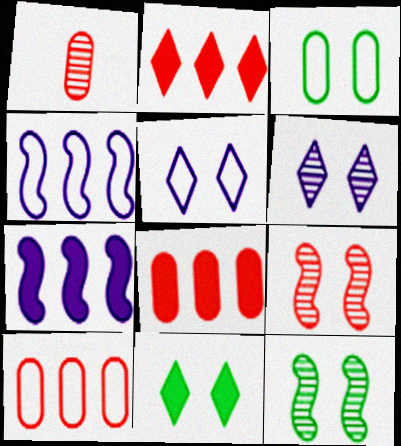[[1, 4, 11], 
[3, 11, 12]]